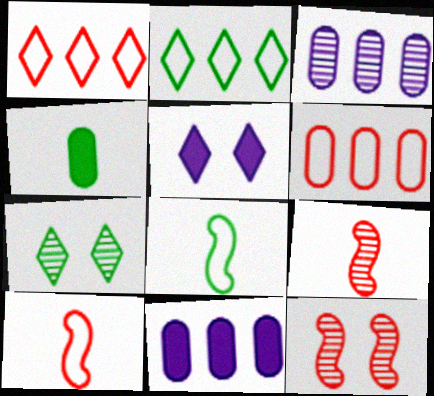[[3, 7, 9], 
[7, 10, 11]]